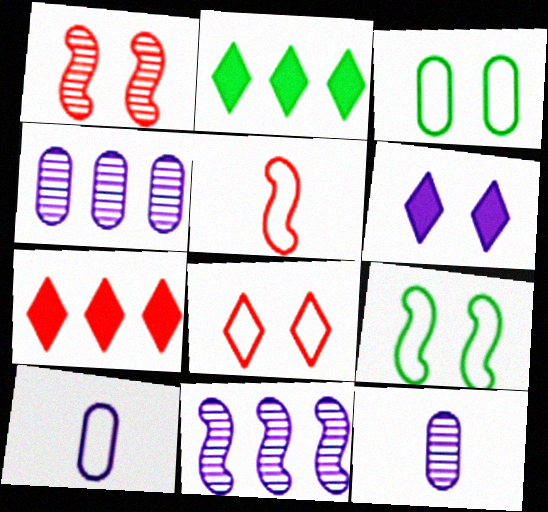[[1, 2, 10], 
[1, 3, 6], 
[6, 10, 11], 
[7, 9, 12]]